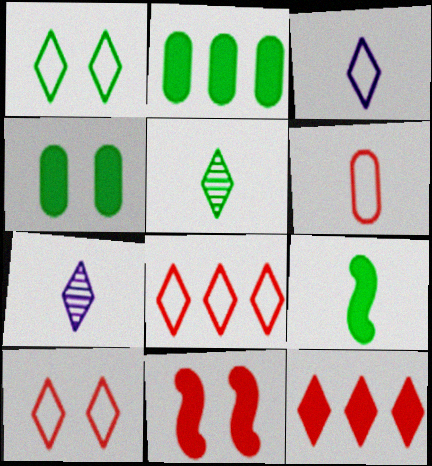[[1, 3, 8], 
[1, 7, 12], 
[6, 7, 9]]